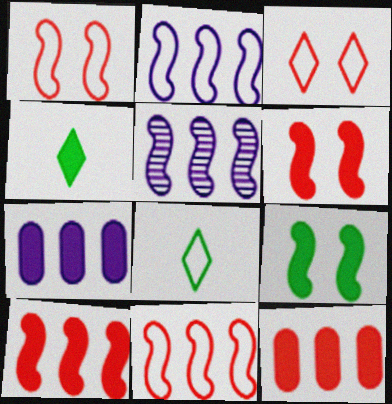[[4, 6, 7]]